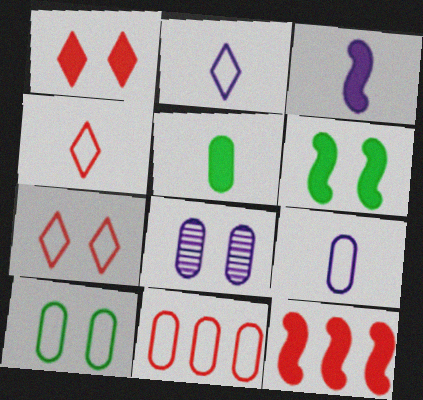[[3, 6, 12], 
[5, 8, 11], 
[6, 7, 8], 
[9, 10, 11]]